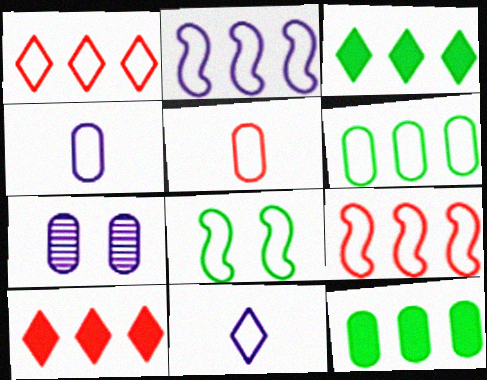[[1, 2, 6], 
[1, 4, 8], 
[5, 7, 12]]